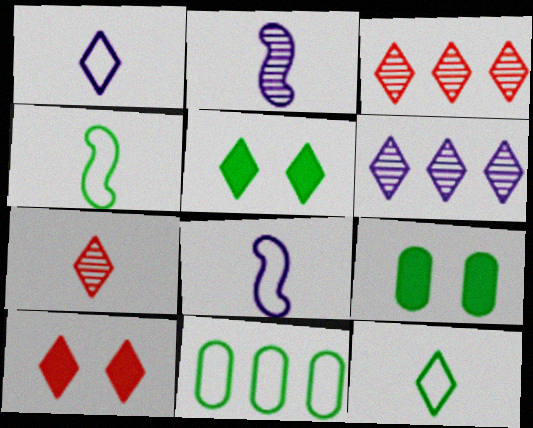[[1, 3, 5], 
[2, 10, 11], 
[3, 8, 9], 
[6, 10, 12]]